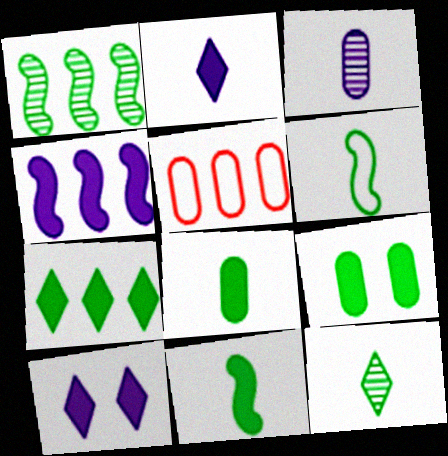[[3, 5, 9], 
[6, 8, 12], 
[7, 9, 11]]